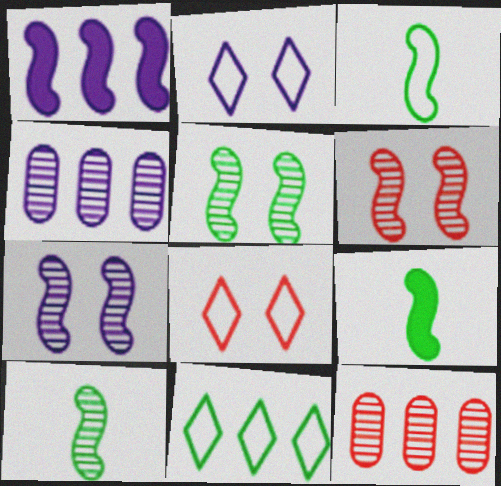[[1, 3, 6], 
[1, 11, 12], 
[2, 9, 12], 
[3, 9, 10], 
[4, 8, 9], 
[5, 6, 7]]